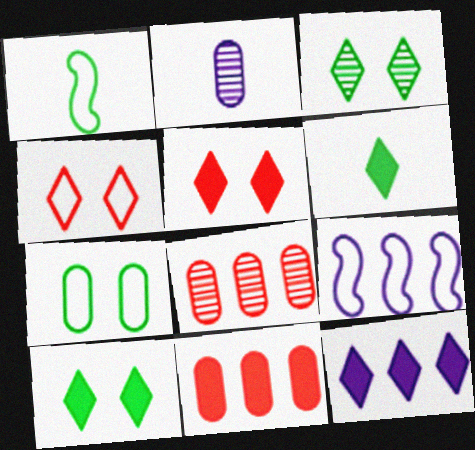[[2, 7, 11], 
[5, 6, 12]]